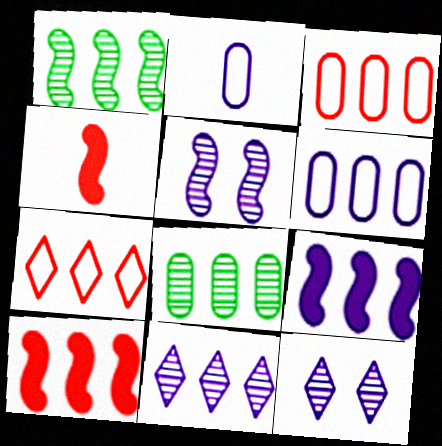[[2, 9, 12], 
[6, 9, 11], 
[7, 8, 9]]